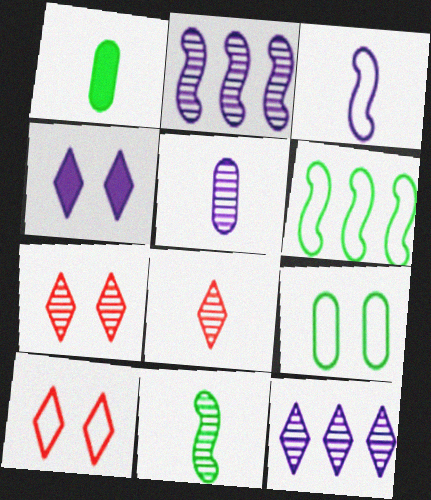[[1, 2, 10], 
[1, 3, 8], 
[5, 8, 11]]